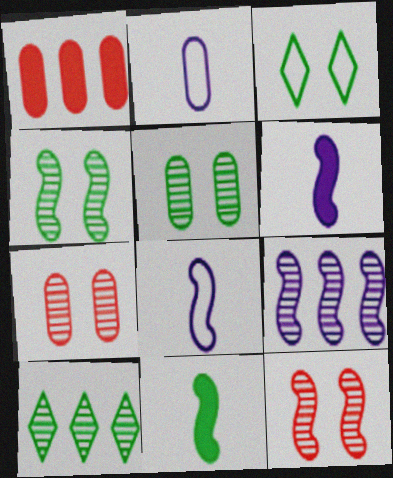[[1, 2, 5]]